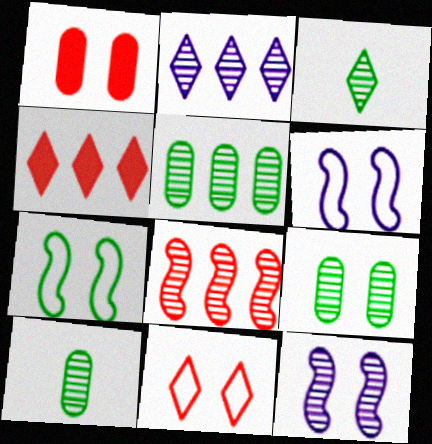[[2, 5, 8], 
[4, 6, 10], 
[5, 9, 10]]